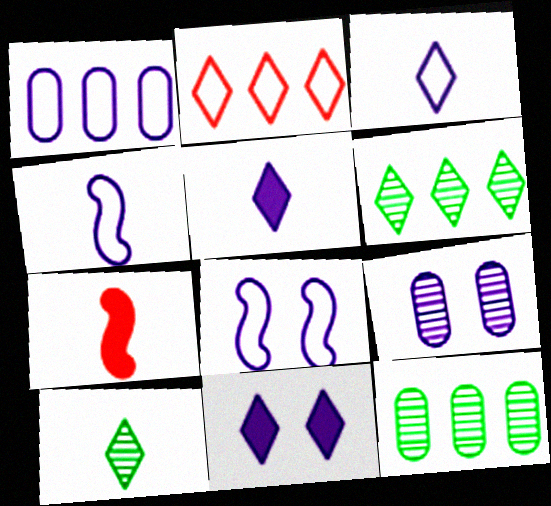[[1, 3, 8], 
[2, 10, 11], 
[8, 9, 11]]